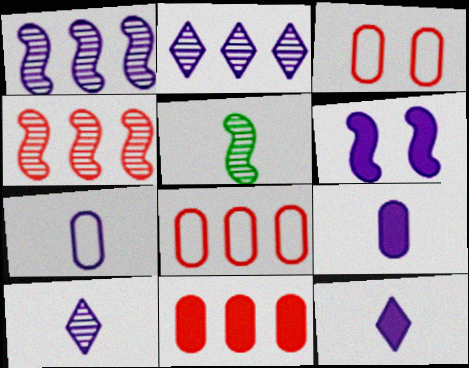[[2, 6, 7]]